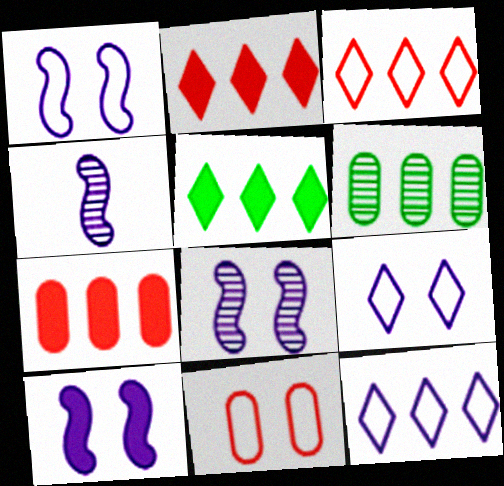[[1, 8, 10], 
[4, 5, 11]]